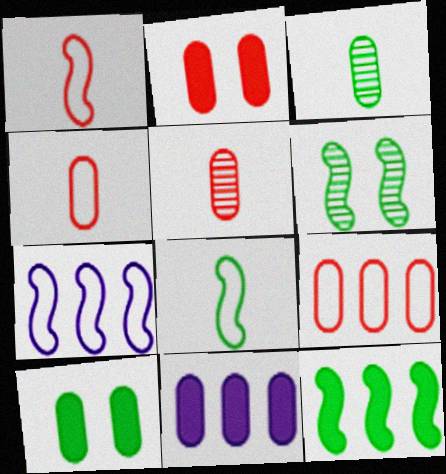[[2, 5, 9], 
[6, 8, 12]]